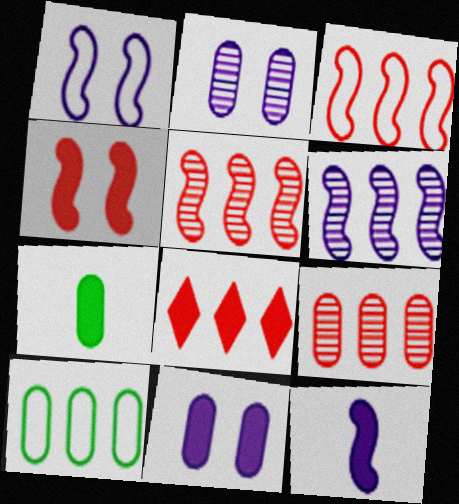[[1, 6, 12], 
[3, 8, 9], 
[6, 8, 10]]